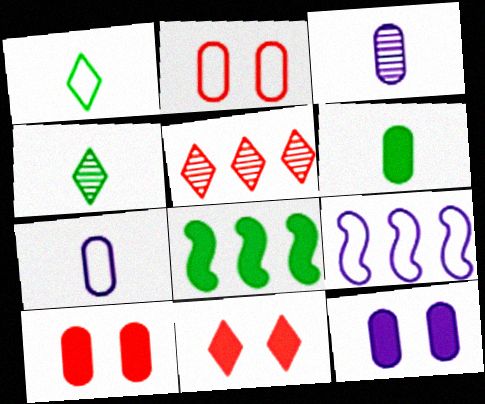[[1, 2, 9], 
[4, 9, 10]]